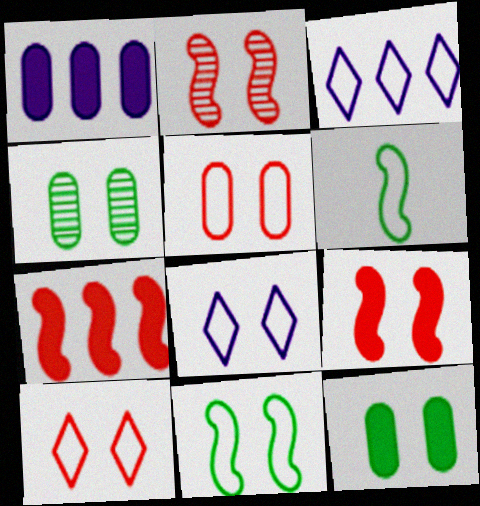[[2, 8, 12], 
[3, 5, 6], 
[4, 8, 9], 
[5, 8, 11]]